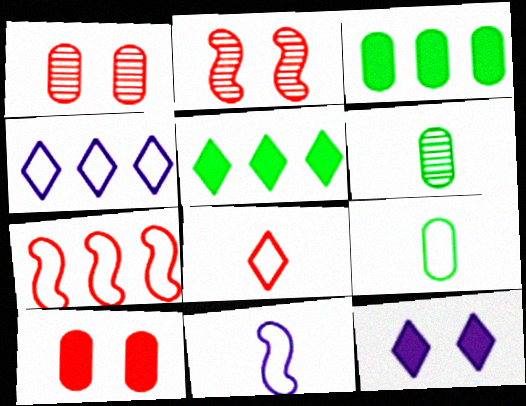[[1, 5, 11], 
[6, 7, 12], 
[8, 9, 11]]